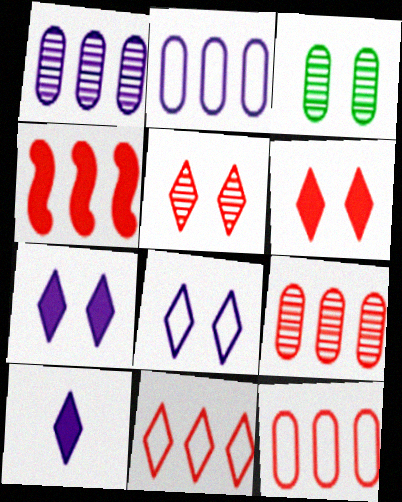[[4, 9, 11]]